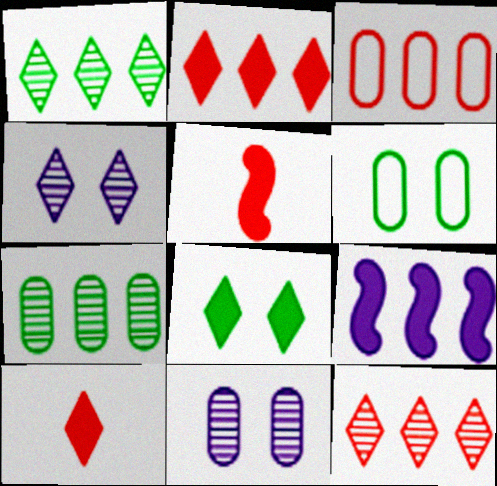[[1, 3, 9]]